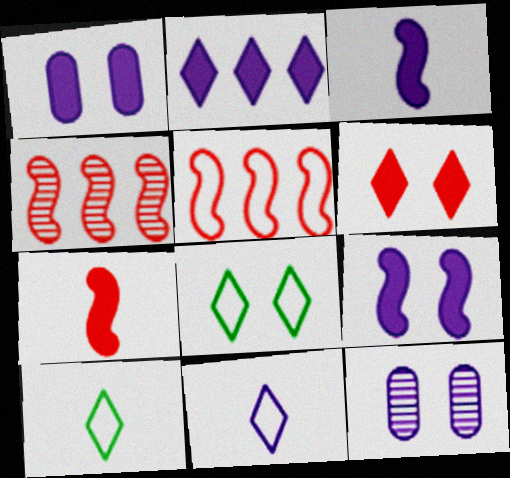[[1, 2, 3], 
[1, 4, 10]]